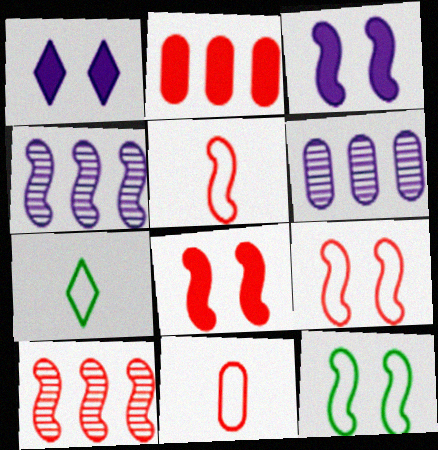[[5, 8, 10], 
[6, 7, 8]]